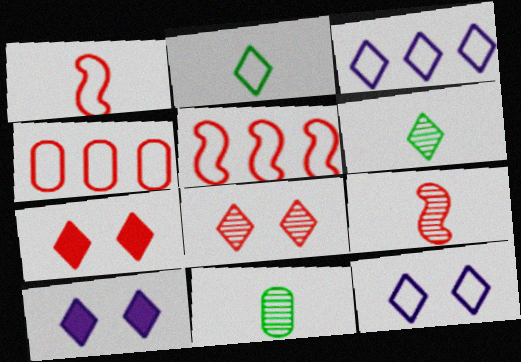[[3, 6, 7], 
[4, 7, 9], 
[5, 10, 11]]